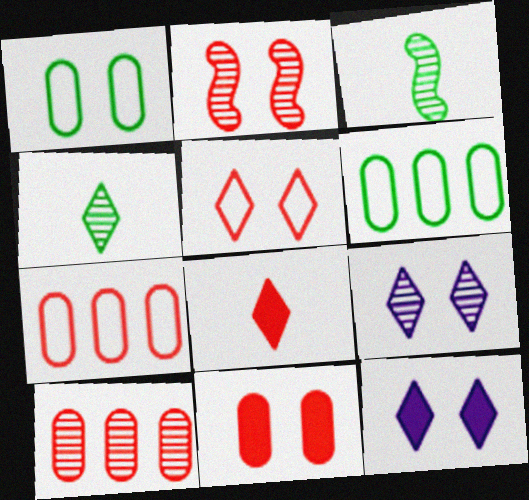[[1, 2, 12], 
[2, 5, 11], 
[2, 7, 8], 
[3, 7, 12], 
[3, 9, 10]]